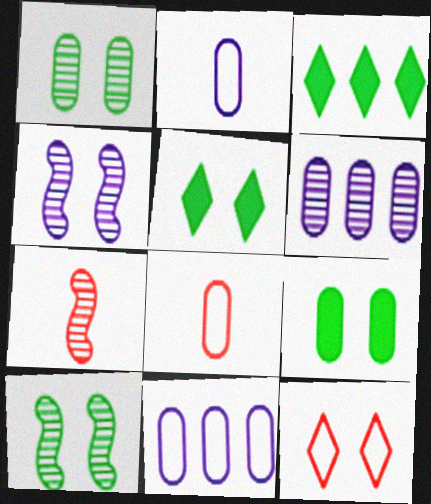[[3, 4, 8], 
[4, 9, 12], 
[5, 7, 11], 
[6, 8, 9]]